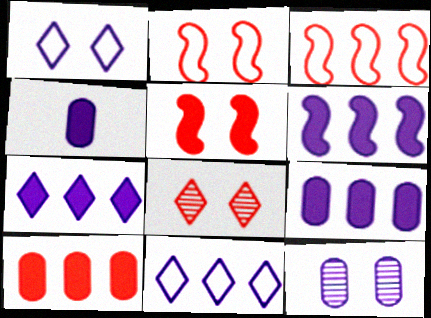[[6, 7, 9]]